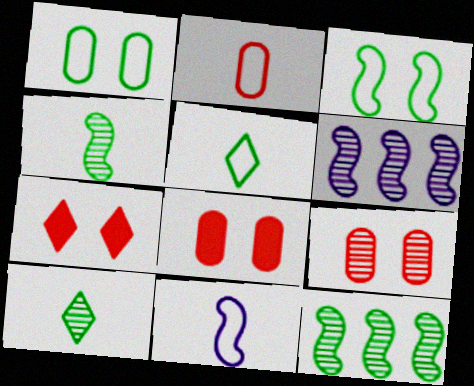[[2, 5, 11], 
[5, 6, 8], 
[6, 9, 10]]